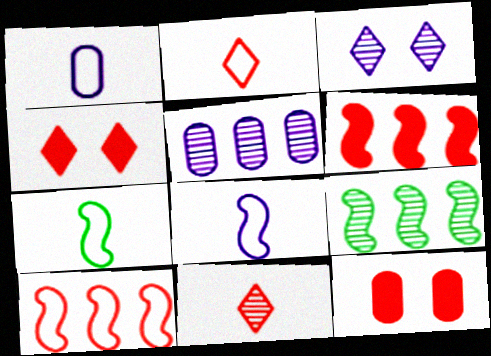[[1, 2, 7], 
[1, 4, 9], 
[4, 5, 7], 
[10, 11, 12]]